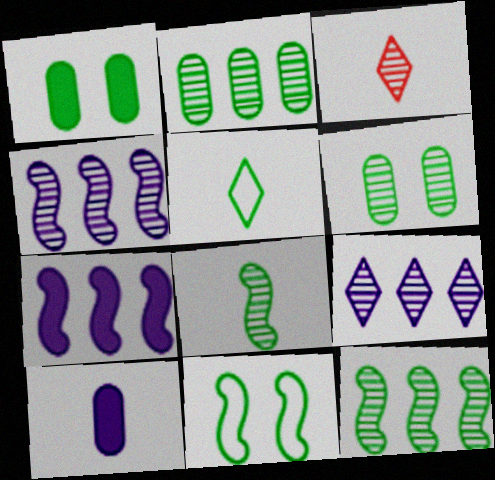[[1, 5, 12], 
[3, 4, 6]]